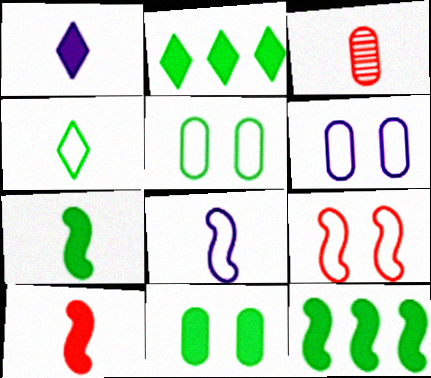[[2, 7, 11]]